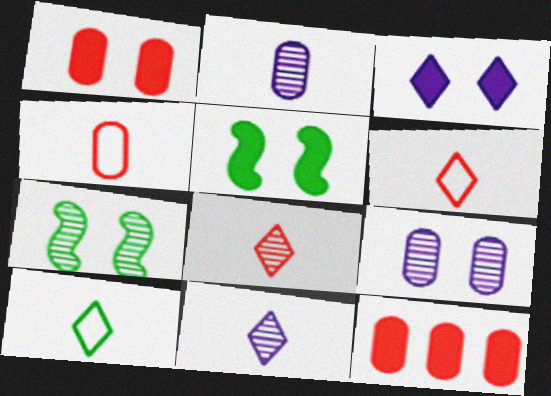[[1, 3, 5]]